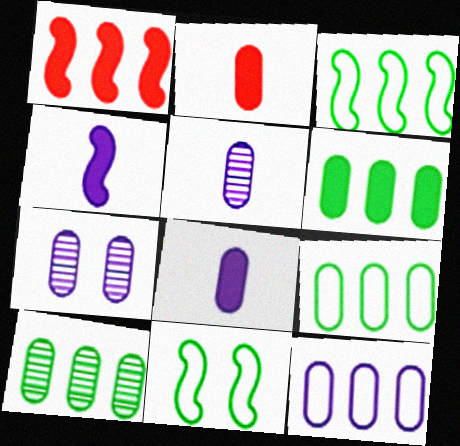[[2, 7, 9], 
[6, 9, 10], 
[7, 8, 12]]